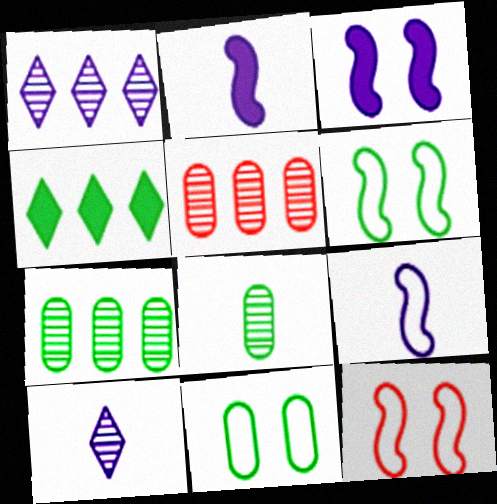[[4, 6, 8]]